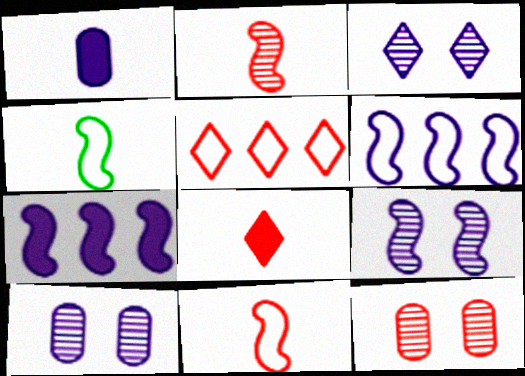[[1, 3, 6], 
[3, 9, 10]]